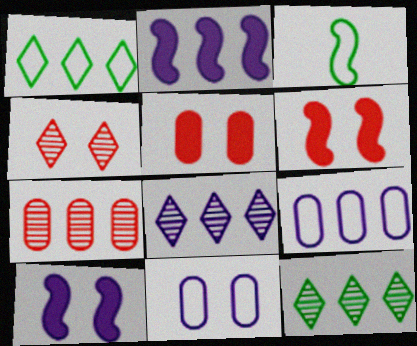[[1, 2, 7], 
[2, 8, 9], 
[3, 5, 8]]